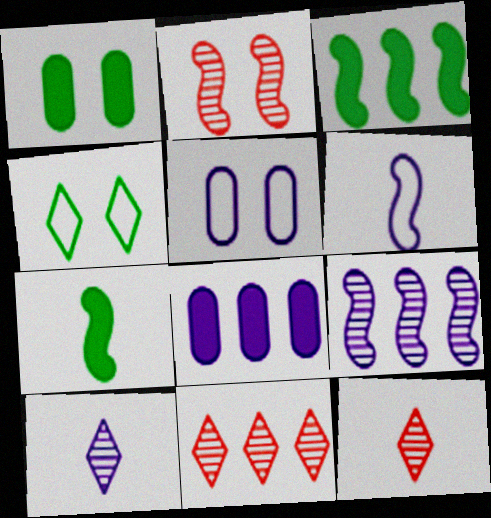[[1, 6, 11], 
[2, 3, 6], 
[3, 5, 12], 
[5, 7, 11]]